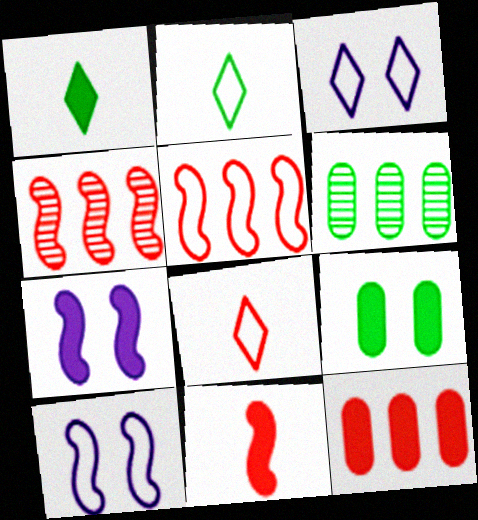[[1, 7, 12], 
[3, 6, 11], 
[6, 7, 8]]